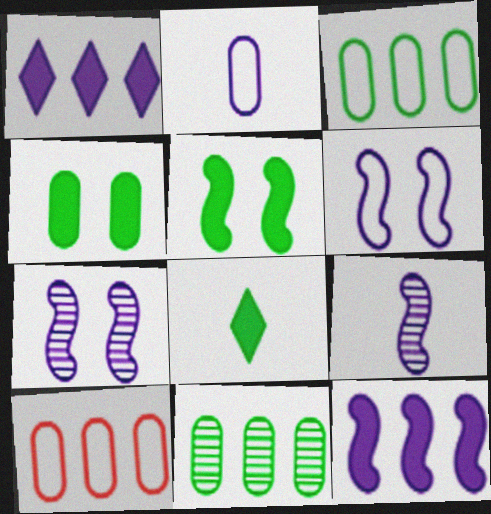[[1, 2, 7], 
[6, 9, 12], 
[7, 8, 10]]